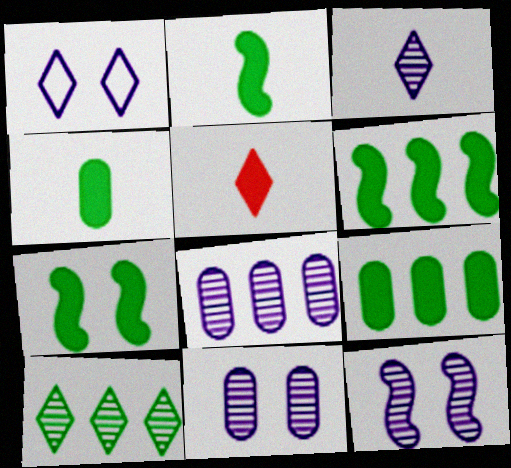[[1, 5, 10], 
[2, 6, 7], 
[3, 8, 12]]